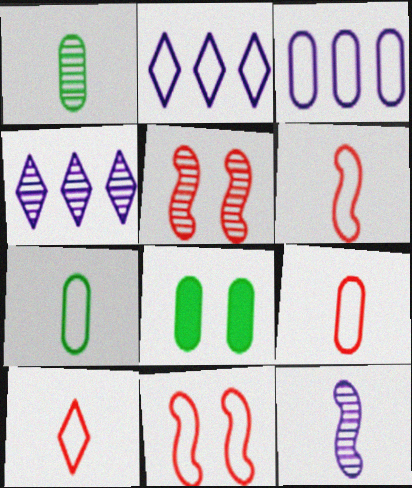[[1, 4, 5], 
[2, 7, 11], 
[4, 6, 8], 
[6, 9, 10]]